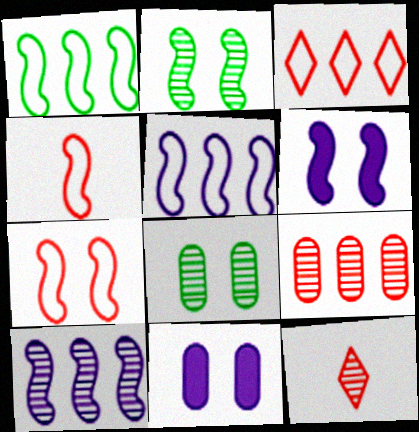[[1, 11, 12], 
[2, 6, 7], 
[8, 10, 12]]